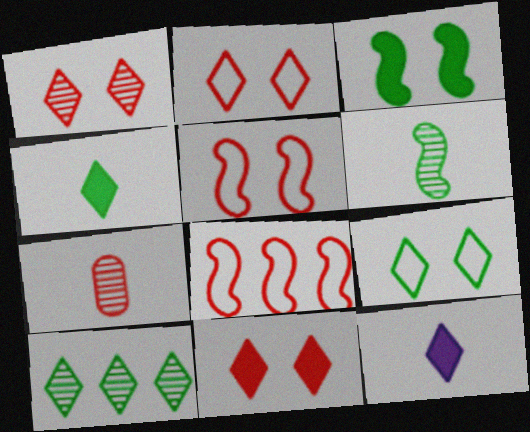[[1, 2, 11], 
[2, 10, 12], 
[4, 9, 10], 
[7, 8, 11]]